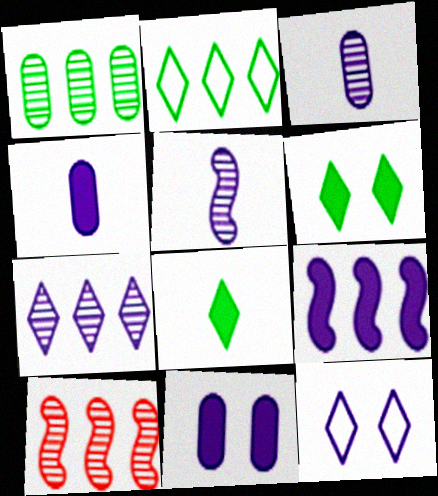[[1, 7, 10], 
[3, 9, 12]]